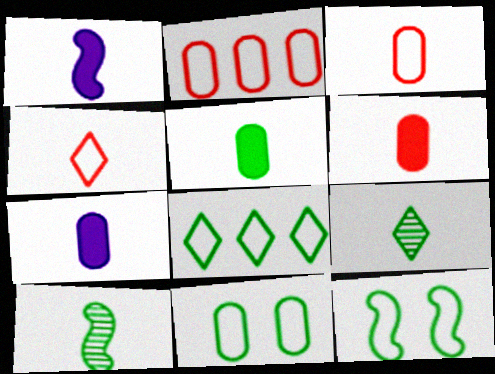[[1, 3, 9], 
[4, 7, 10], 
[5, 6, 7]]